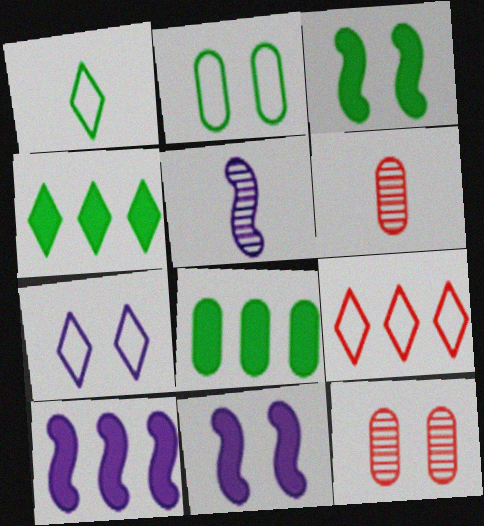[[1, 7, 9], 
[1, 10, 12], 
[3, 7, 12]]